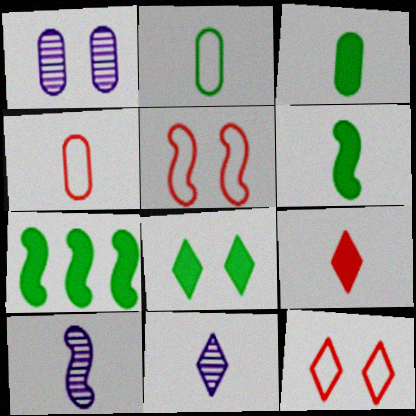[[1, 5, 8], 
[2, 9, 10], 
[3, 7, 8], 
[4, 6, 11], 
[5, 7, 10]]